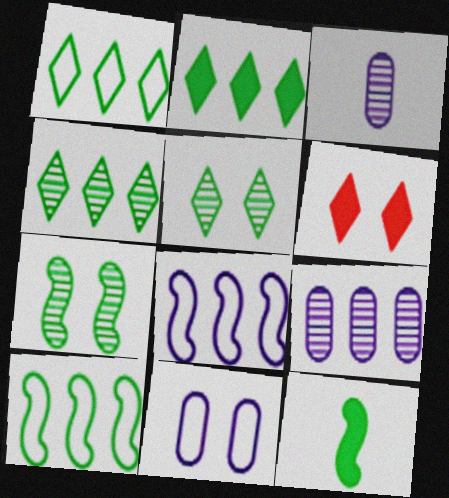[[1, 2, 4], 
[3, 6, 10], 
[6, 7, 11], 
[7, 10, 12]]